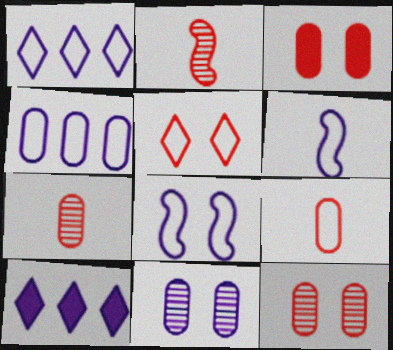[[6, 10, 11]]